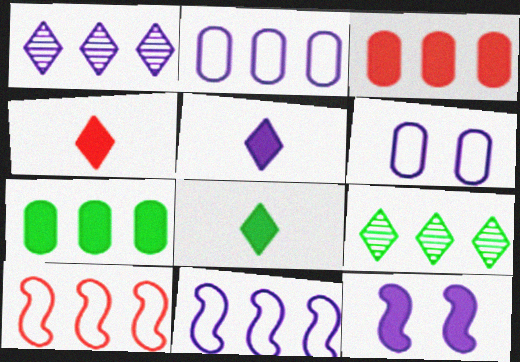[[1, 7, 10], 
[3, 8, 12], 
[3, 9, 11], 
[4, 5, 8], 
[4, 7, 12]]